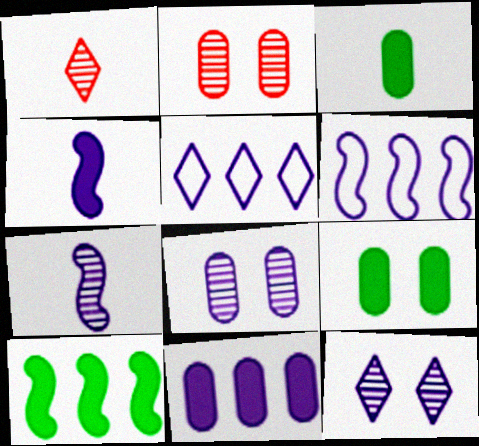[[1, 6, 9], 
[4, 5, 8]]